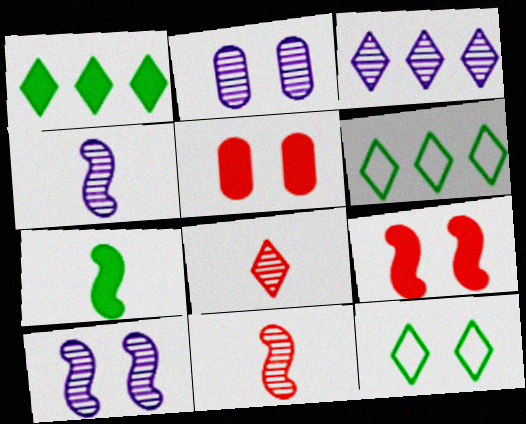[[2, 3, 4], 
[2, 9, 12], 
[4, 5, 6], 
[5, 10, 12]]